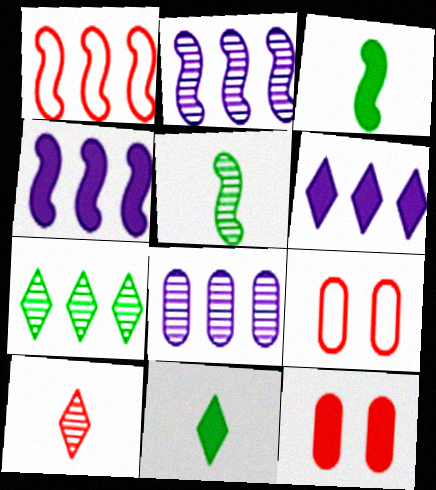[[1, 10, 12], 
[2, 9, 11], 
[3, 6, 12], 
[4, 11, 12], 
[5, 6, 9]]